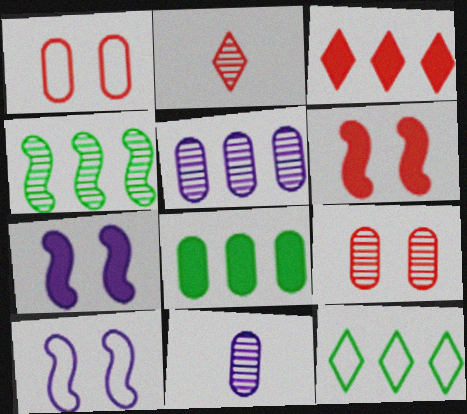[[1, 8, 11], 
[2, 8, 10], 
[4, 8, 12], 
[6, 11, 12]]